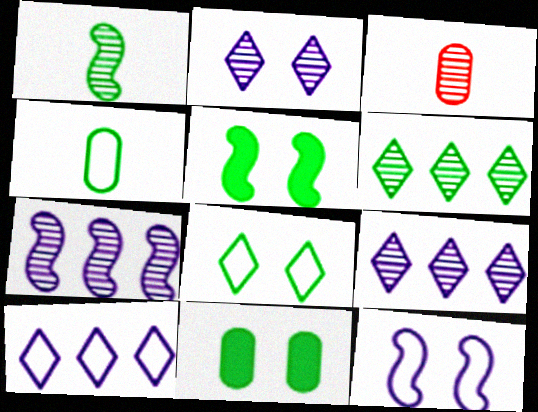[[3, 5, 10], 
[4, 5, 6]]